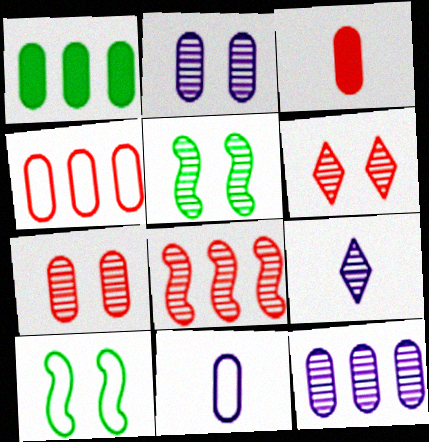[[1, 4, 12], 
[1, 7, 11], 
[2, 5, 6], 
[3, 4, 7]]